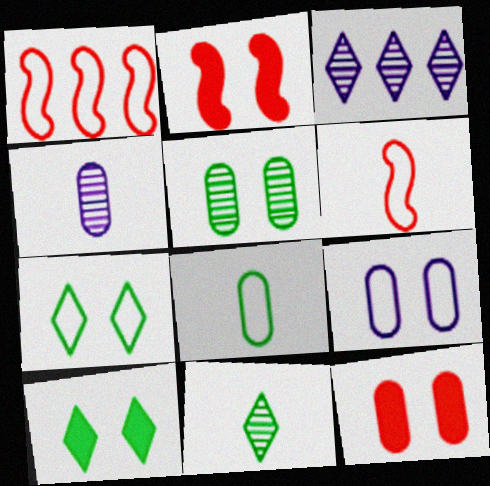[[1, 4, 10], 
[2, 3, 8], 
[5, 9, 12]]